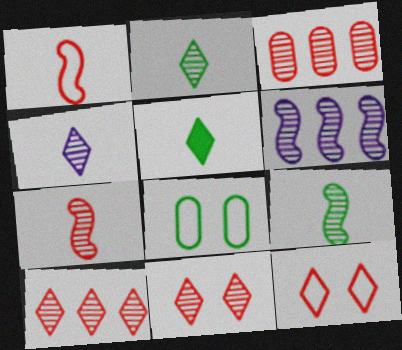[[3, 7, 11]]